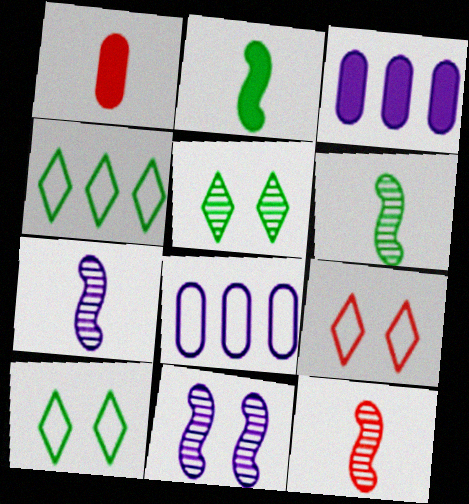[[1, 4, 11], 
[3, 6, 9], 
[3, 10, 12], 
[6, 7, 12]]